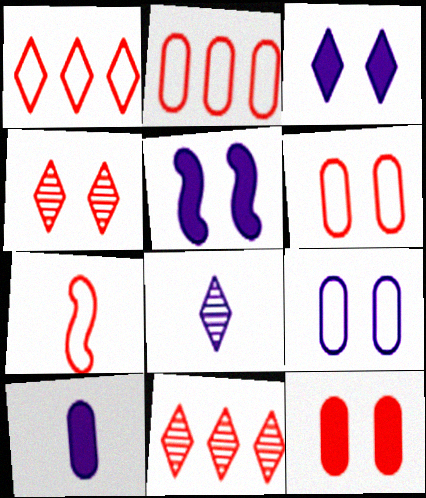[[1, 6, 7], 
[7, 11, 12]]